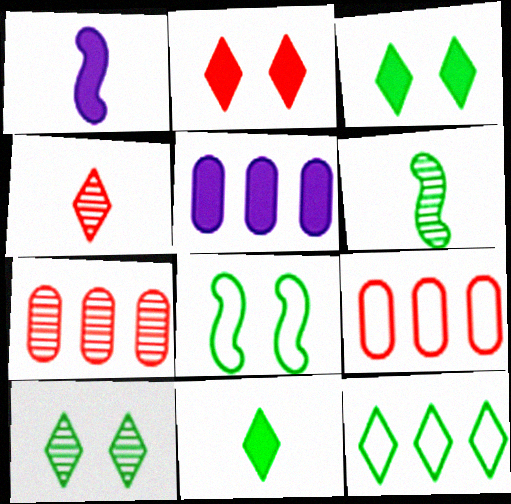[[1, 9, 10], 
[4, 5, 8], 
[10, 11, 12]]